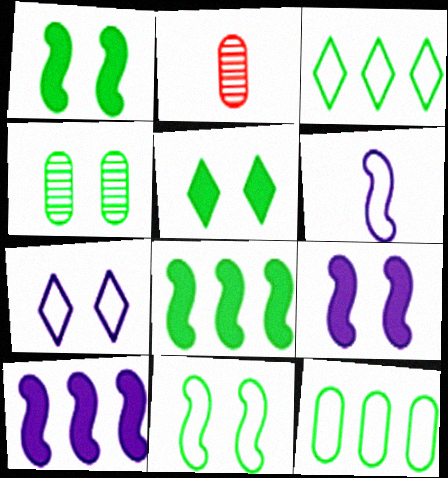[[2, 3, 9], 
[2, 7, 8], 
[4, 5, 11]]